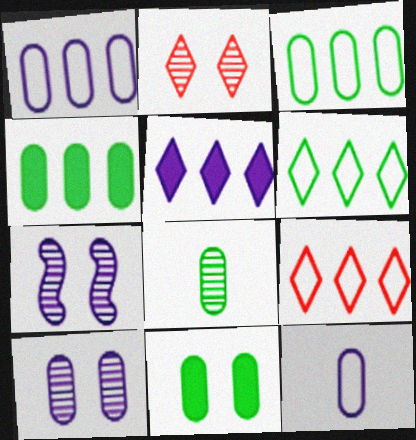[[3, 8, 11], 
[5, 7, 12]]